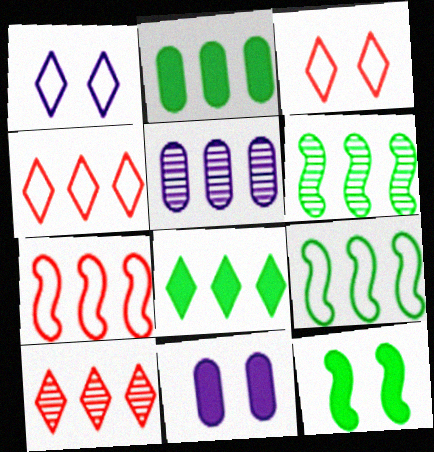[[5, 6, 10], 
[5, 7, 8]]